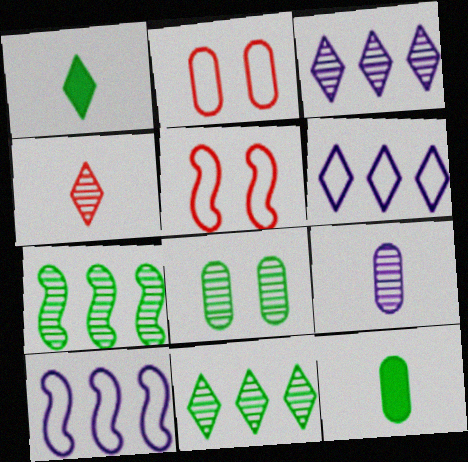[[3, 5, 12]]